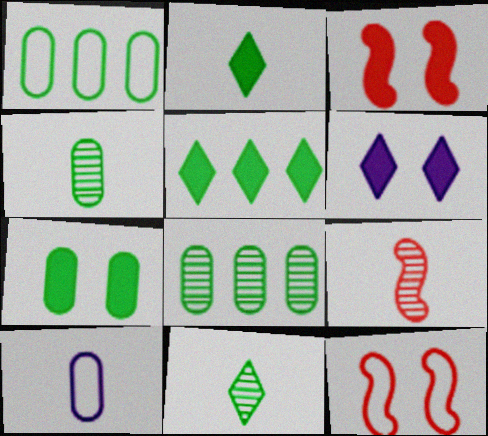[[1, 4, 7], 
[1, 6, 9], 
[2, 9, 10], 
[3, 6, 7]]